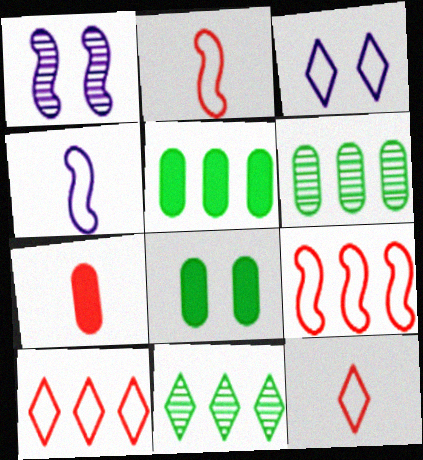[[1, 5, 12]]